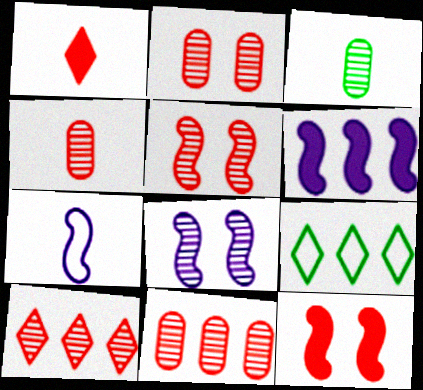[[1, 3, 7], 
[2, 4, 11], 
[3, 8, 10], 
[4, 5, 10], 
[6, 7, 8], 
[6, 9, 11]]